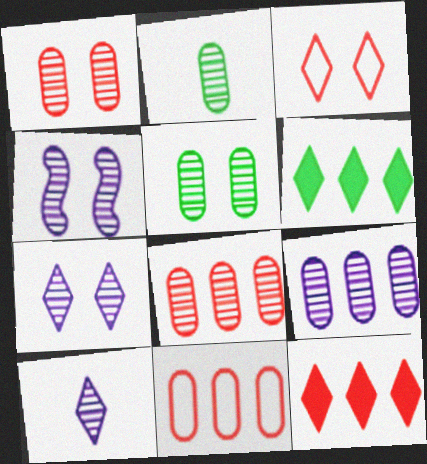[[1, 2, 9], 
[3, 6, 10], 
[4, 9, 10]]